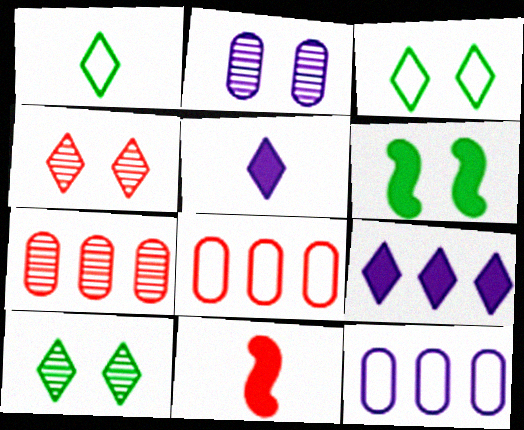[[1, 4, 9], 
[4, 8, 11], 
[10, 11, 12]]